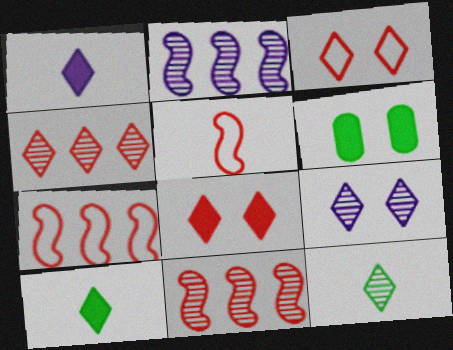[[4, 9, 12]]